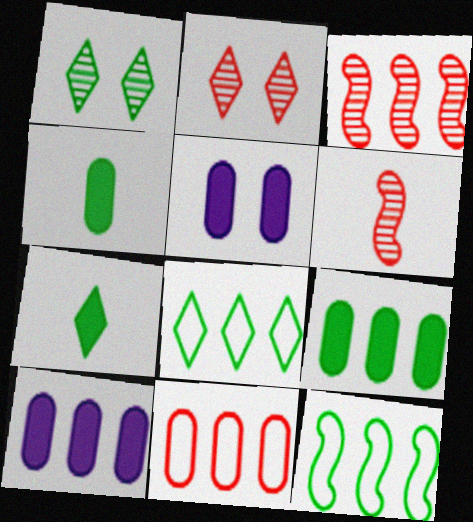[[1, 4, 12], 
[1, 7, 8], 
[3, 8, 10], 
[5, 6, 8]]